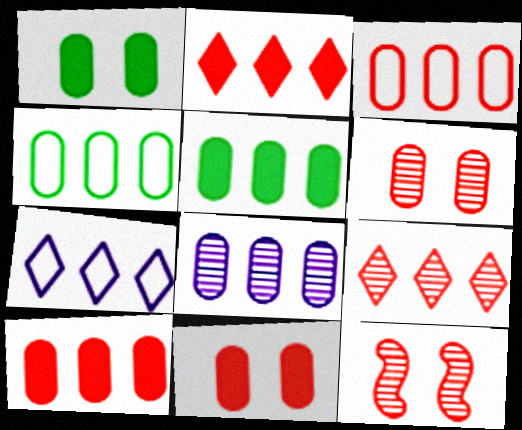[[3, 5, 8], 
[4, 8, 10]]